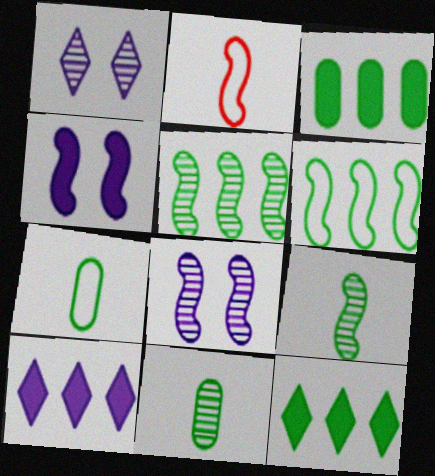[[1, 2, 3], 
[2, 4, 5]]